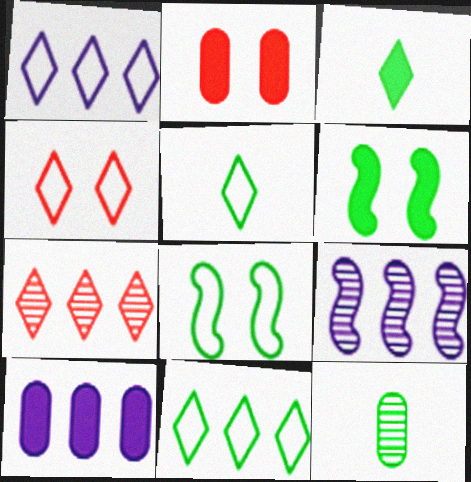[[1, 4, 5], 
[1, 9, 10], 
[2, 5, 9], 
[6, 11, 12]]